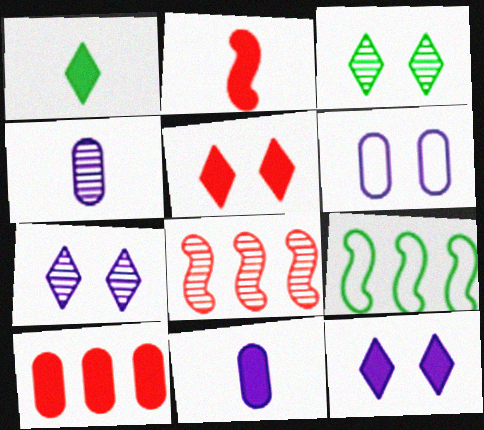[[1, 2, 11], 
[1, 6, 8], 
[2, 5, 10], 
[3, 4, 8], 
[4, 5, 9]]